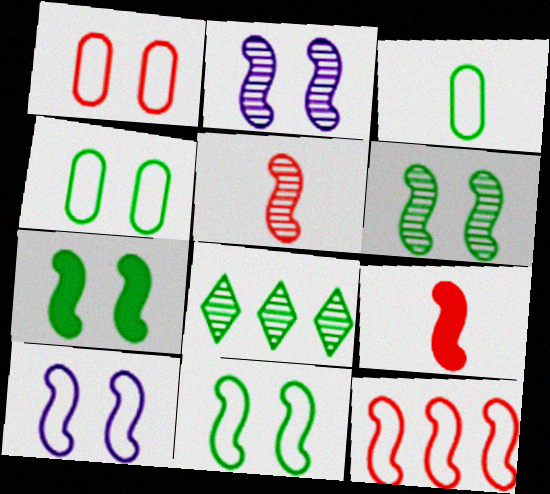[[3, 7, 8], 
[6, 7, 11]]